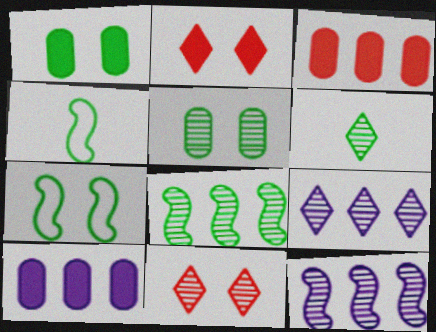[[4, 10, 11], 
[5, 6, 8], 
[6, 9, 11]]